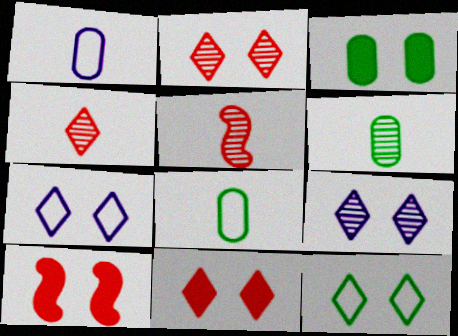[[9, 11, 12]]